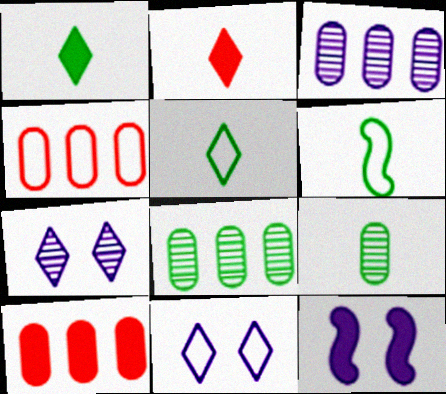[[1, 6, 9], 
[1, 10, 12], 
[4, 6, 11], 
[6, 7, 10]]